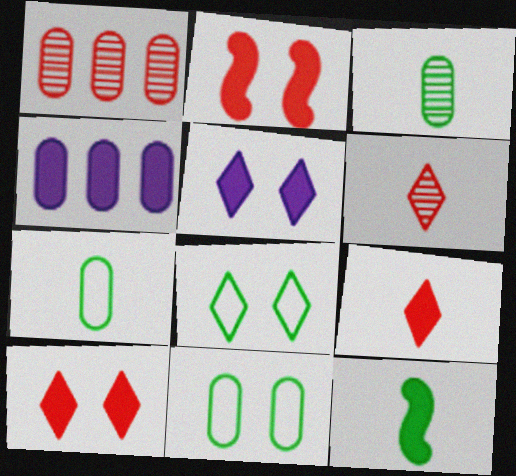[[4, 10, 12]]